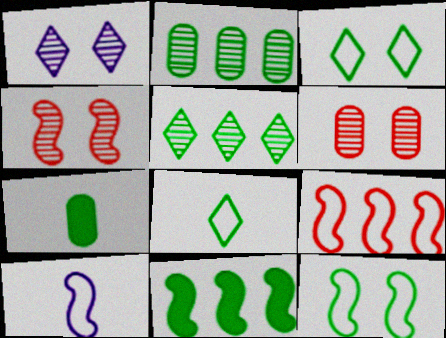[[1, 7, 9], 
[4, 10, 11], 
[5, 7, 12], 
[9, 10, 12]]